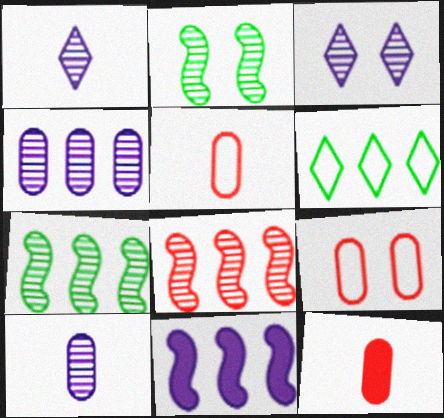[]